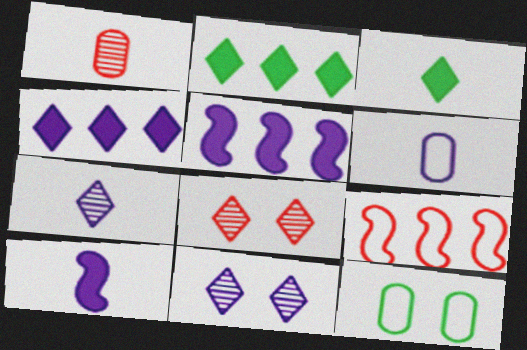[[5, 6, 11], 
[6, 7, 10]]